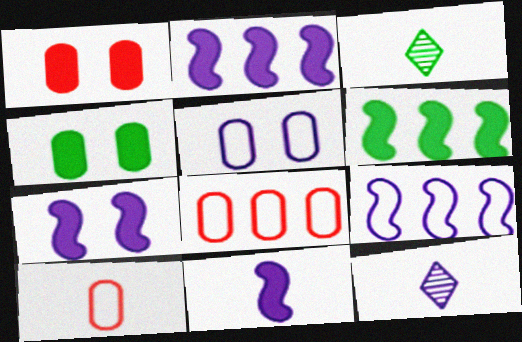[[1, 3, 9], 
[2, 5, 12], 
[2, 7, 11], 
[3, 7, 8], 
[3, 10, 11]]